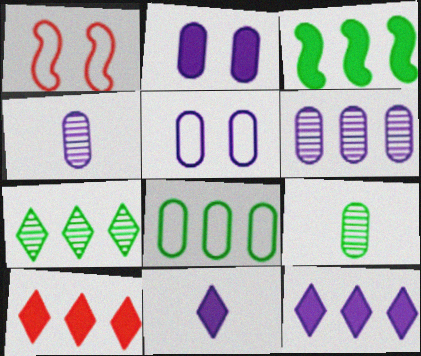[[1, 9, 12], 
[3, 7, 8]]